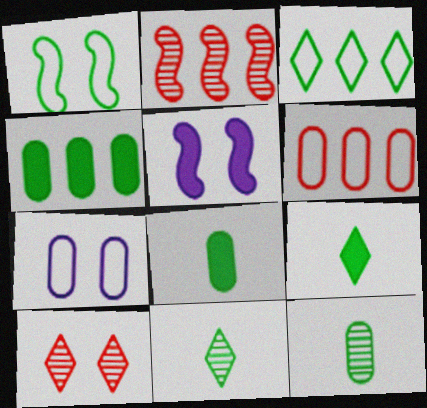[[1, 4, 11], 
[2, 7, 9], 
[5, 6, 11]]